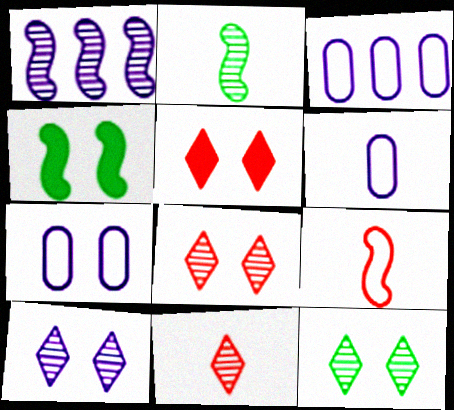[[1, 4, 9], 
[2, 3, 5], 
[3, 4, 11], 
[3, 6, 7], 
[4, 7, 8], 
[8, 10, 12]]